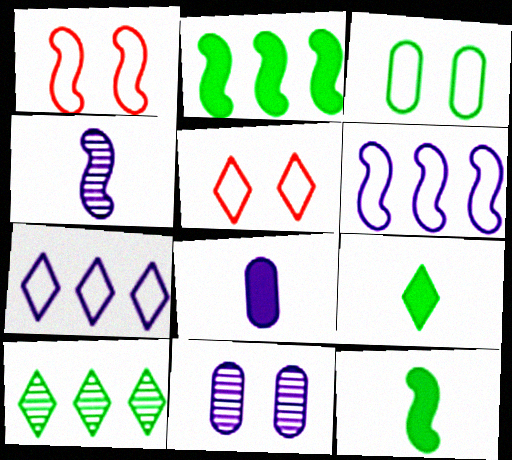[[1, 2, 4], 
[1, 8, 10], 
[3, 10, 12]]